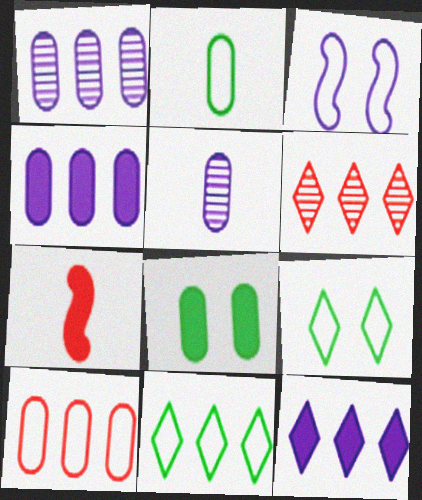[[1, 7, 9], 
[3, 5, 12], 
[5, 8, 10], 
[6, 11, 12], 
[7, 8, 12]]